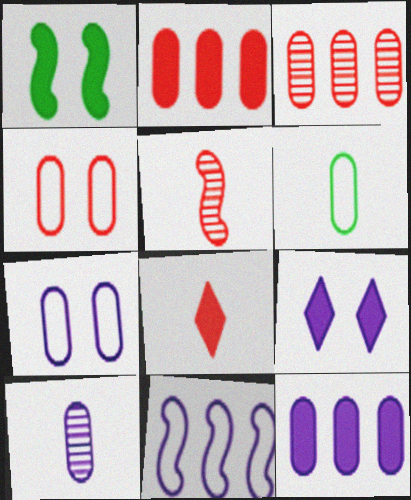[[1, 5, 11], 
[1, 8, 12], 
[7, 10, 12], 
[9, 10, 11]]